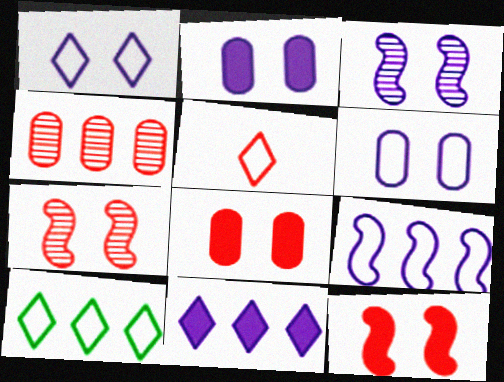[[1, 2, 3], 
[1, 5, 10], 
[4, 5, 12]]